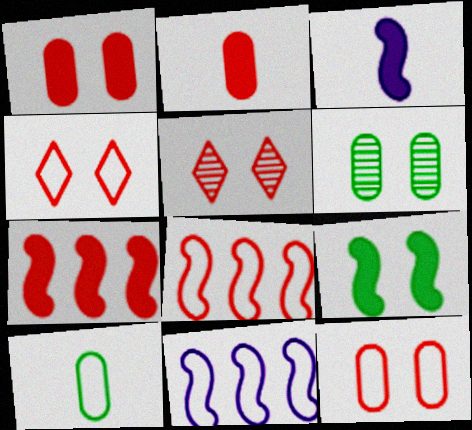[[2, 5, 8], 
[3, 7, 9], 
[4, 10, 11]]